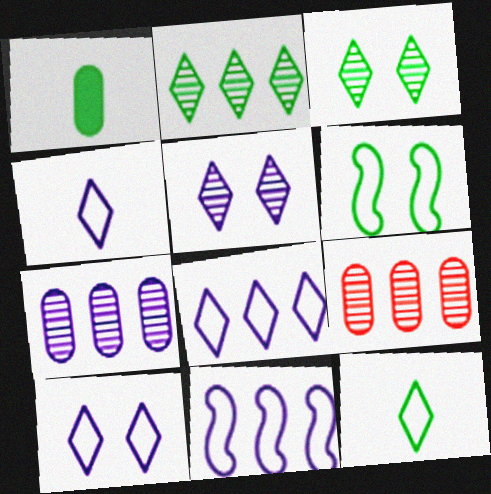[[1, 2, 6], 
[4, 8, 10]]